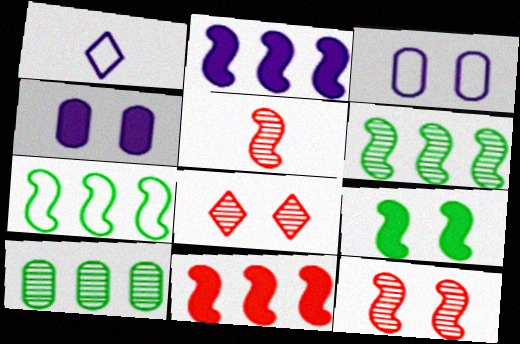[[3, 8, 9]]